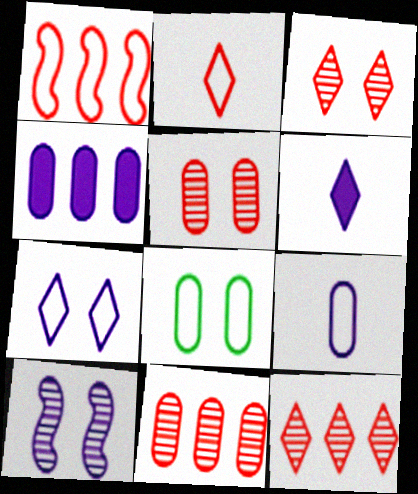[]